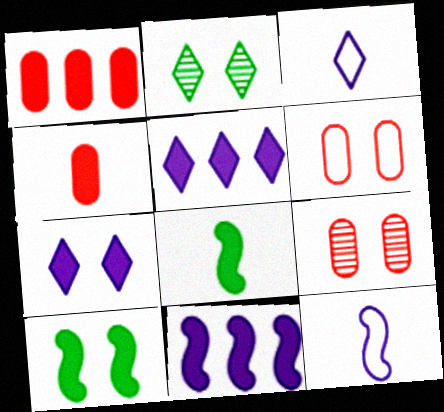[[1, 2, 12], 
[1, 7, 8], 
[4, 5, 10]]